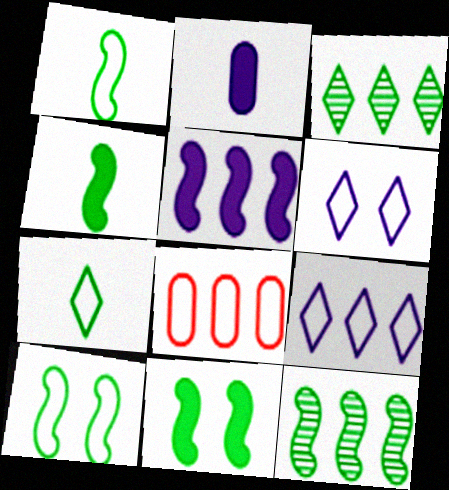[[1, 6, 8], 
[1, 11, 12], 
[3, 5, 8], 
[4, 10, 12]]